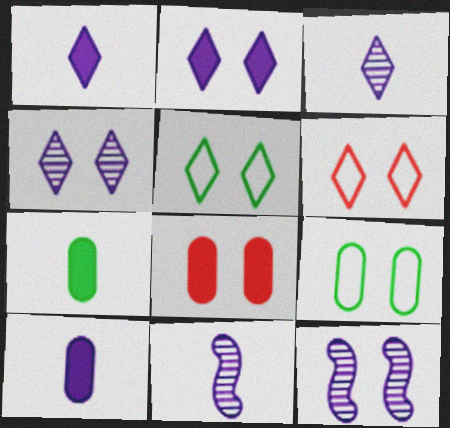[[5, 8, 12]]